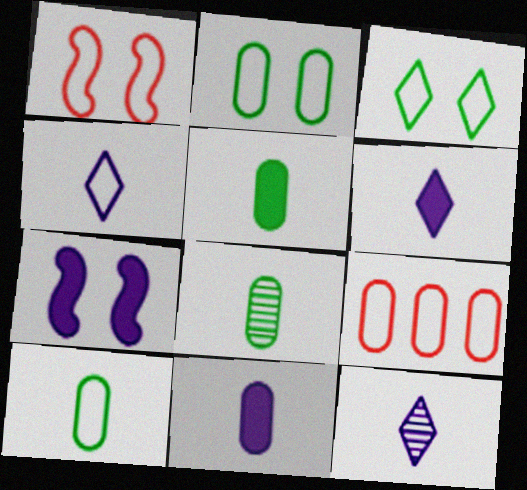[[4, 6, 12], 
[5, 8, 10]]